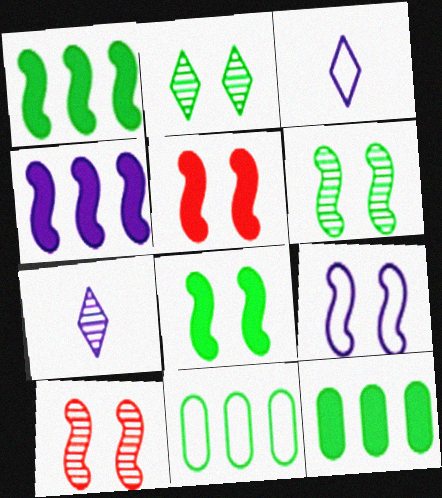[[3, 10, 12], 
[5, 6, 9], 
[5, 7, 11], 
[8, 9, 10]]